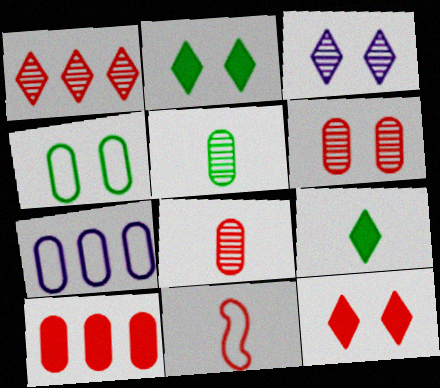[]